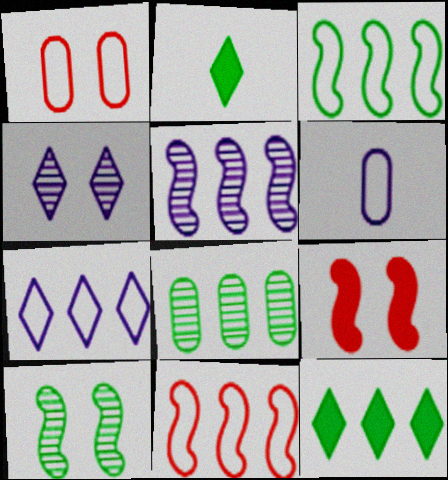[[1, 2, 5], 
[3, 8, 12]]